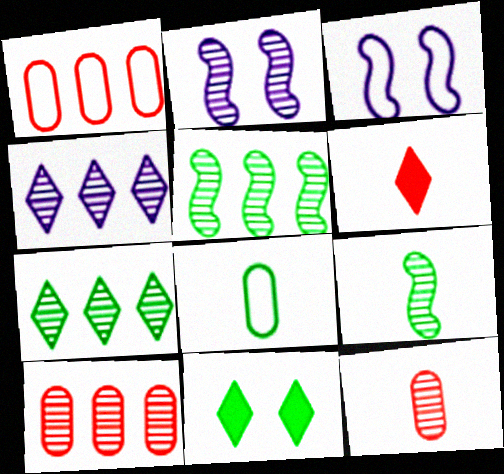[[2, 7, 12], 
[4, 5, 10], 
[5, 8, 11]]